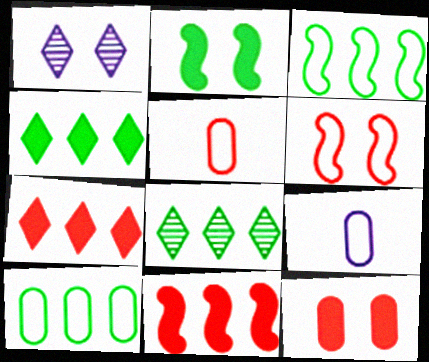[]